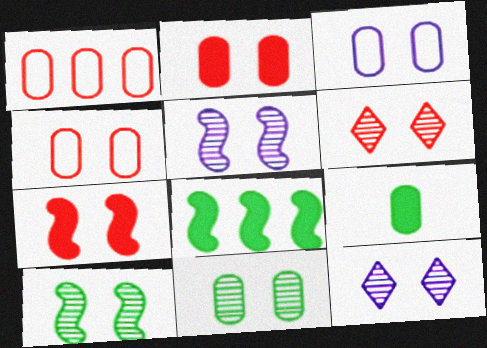[[2, 3, 11], 
[4, 6, 7], 
[5, 6, 11]]